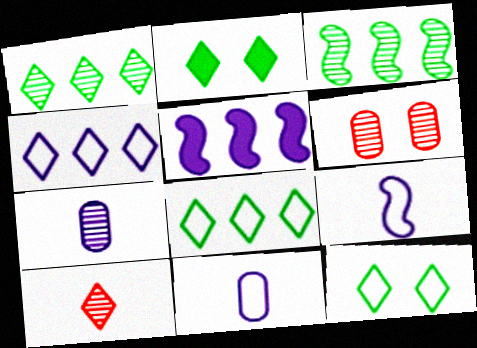[[2, 4, 10]]